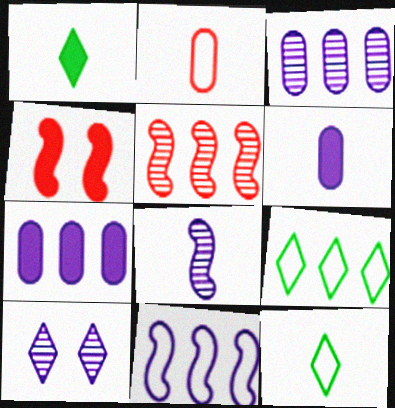[[1, 2, 8], 
[1, 4, 7], 
[3, 4, 12], 
[3, 8, 10], 
[5, 7, 9], 
[6, 10, 11]]